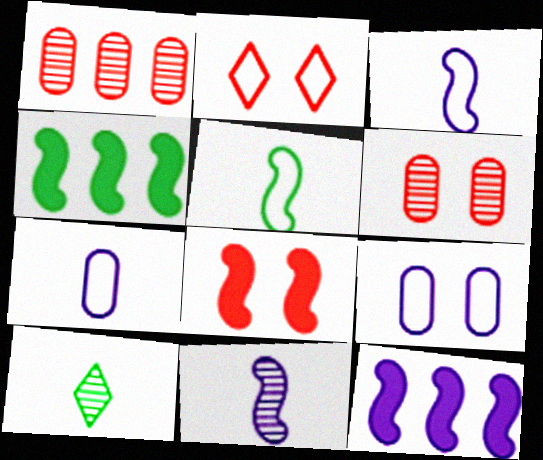[[2, 6, 8]]